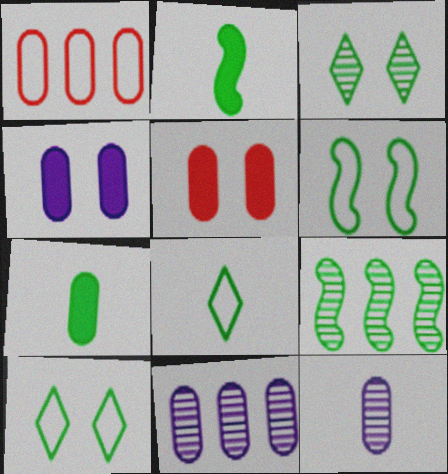[[2, 6, 9], 
[7, 9, 10]]